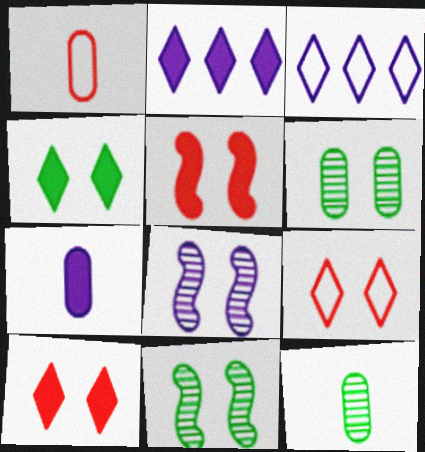[[1, 2, 11], 
[1, 7, 12], 
[3, 5, 12], 
[3, 7, 8]]